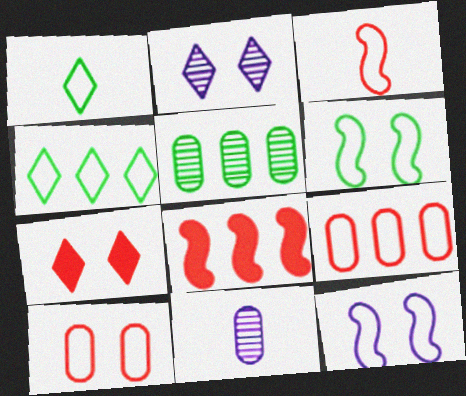[[1, 9, 12]]